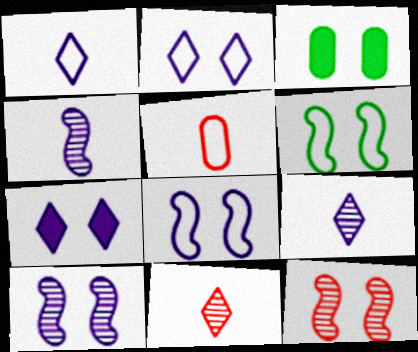[[2, 3, 12]]